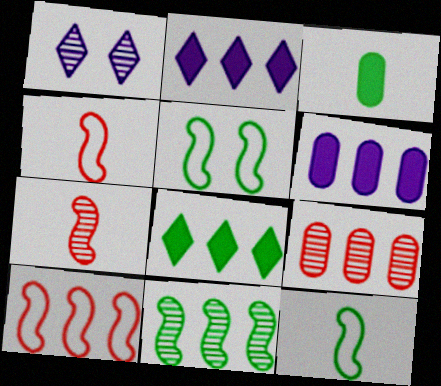[[1, 3, 10]]